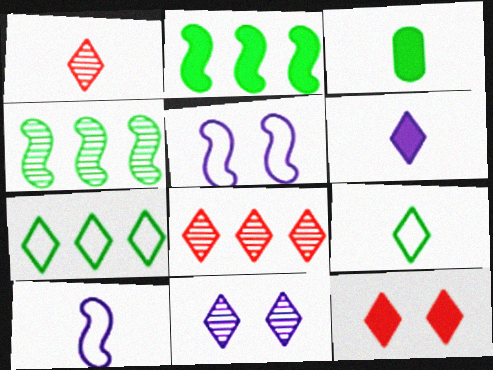[[1, 3, 10], 
[1, 6, 9], 
[3, 5, 8]]